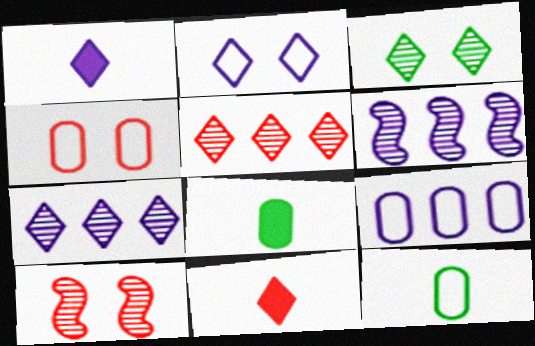[[1, 2, 7], 
[4, 9, 12]]